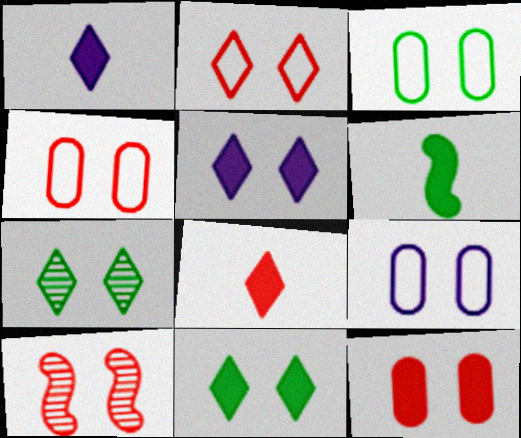[[2, 5, 7], 
[2, 10, 12], 
[3, 4, 9], 
[3, 5, 10], 
[9, 10, 11]]